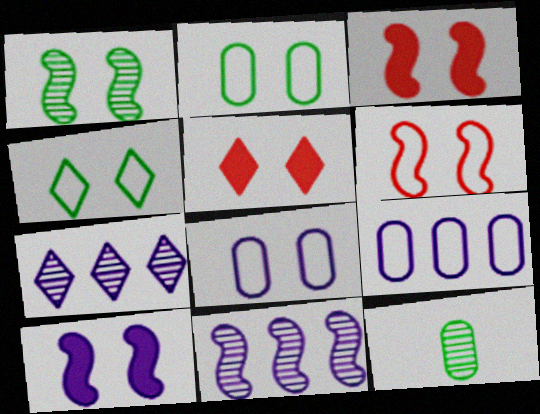[[1, 5, 8], 
[1, 6, 10], 
[4, 6, 8]]